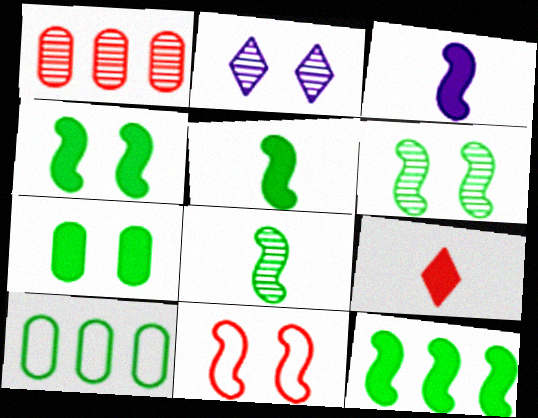[[1, 2, 8], 
[1, 9, 11], 
[2, 7, 11], 
[4, 5, 12]]